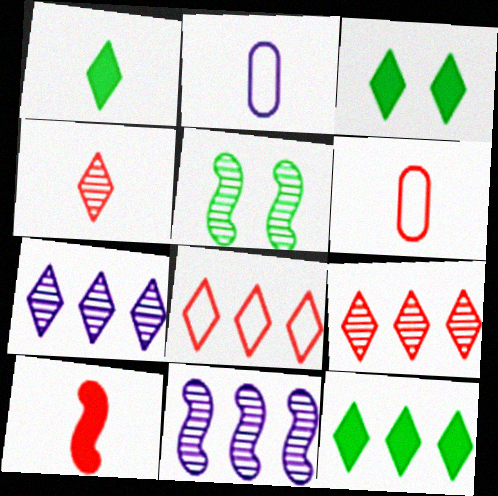[[1, 3, 12], 
[3, 6, 11], 
[4, 6, 10], 
[7, 8, 12]]